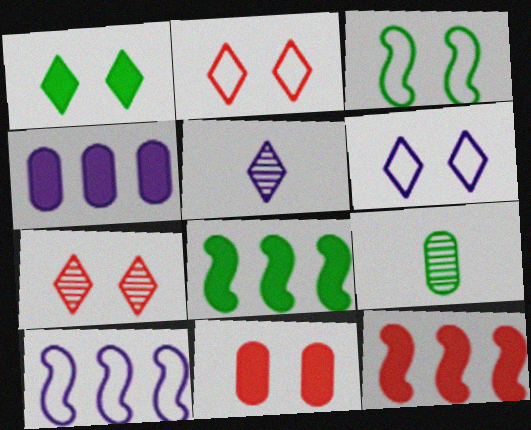[[1, 6, 7], 
[6, 9, 12]]